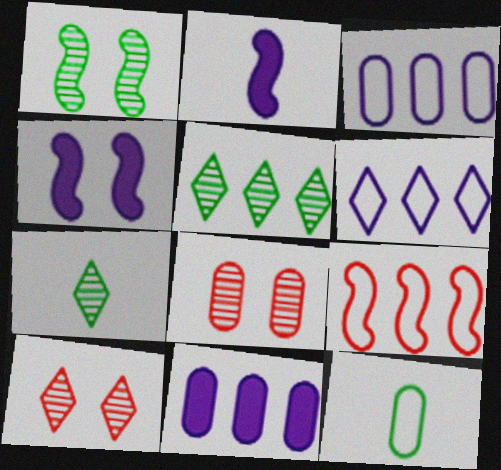[[1, 2, 9], 
[5, 9, 11], 
[8, 11, 12]]